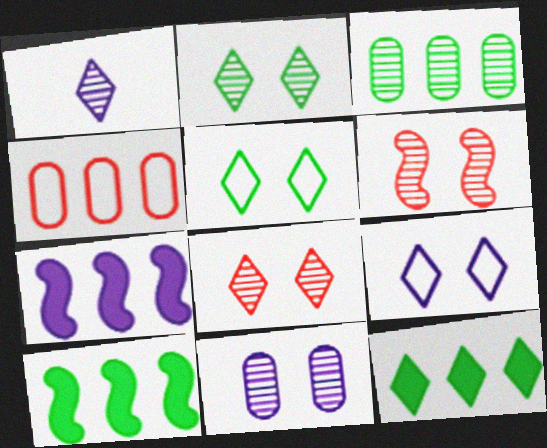[[1, 3, 6], 
[2, 6, 11]]